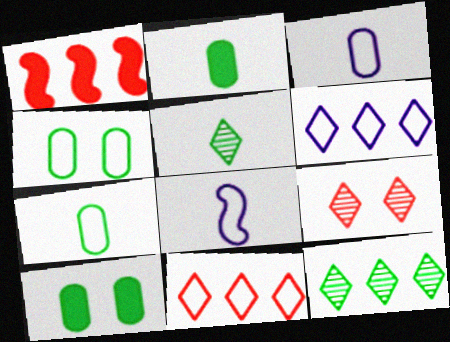[[4, 8, 11]]